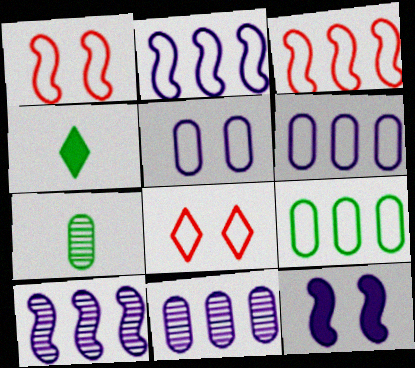[[1, 4, 11]]